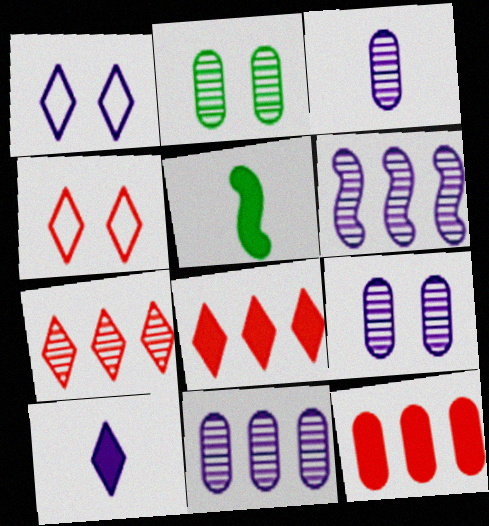[[3, 9, 11], 
[4, 5, 11]]